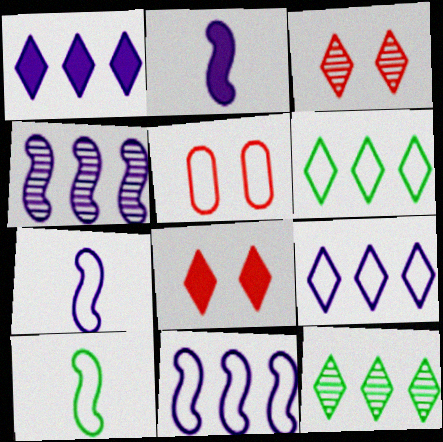[[2, 5, 12], 
[5, 6, 7], 
[5, 9, 10]]